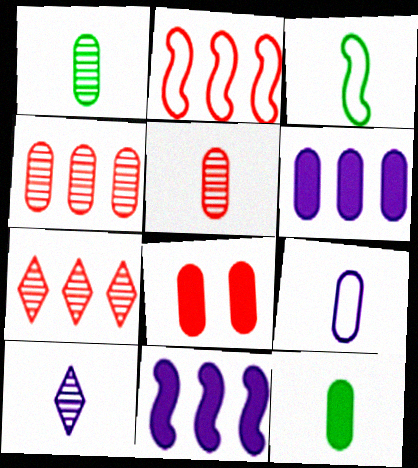[[5, 9, 12], 
[6, 8, 12]]